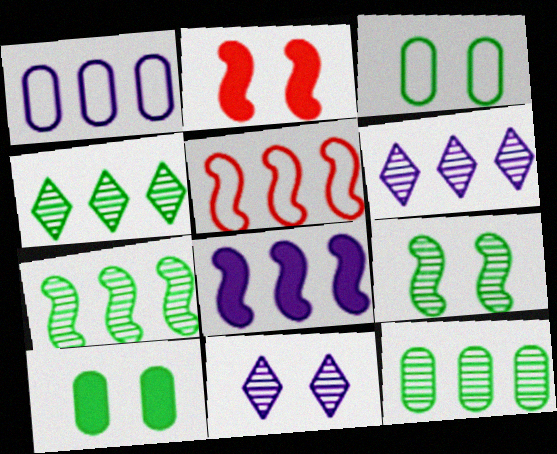[[1, 6, 8], 
[2, 3, 11], 
[4, 7, 12], 
[5, 7, 8]]